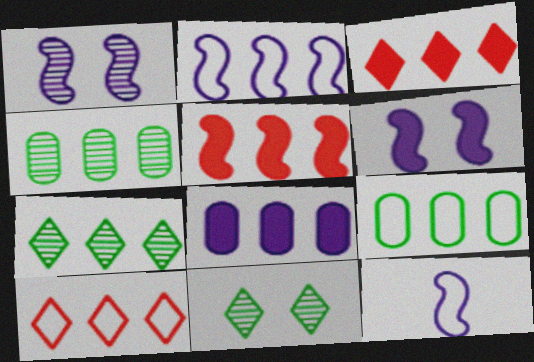[[2, 3, 4], 
[2, 9, 10]]